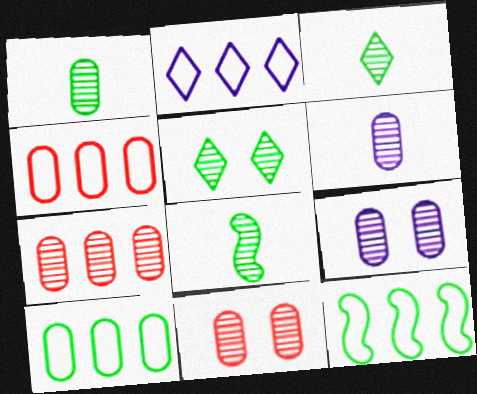[[1, 3, 8], 
[1, 7, 9], 
[2, 4, 12]]